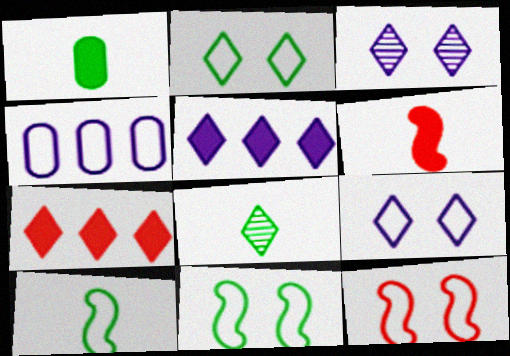[[1, 8, 10], 
[7, 8, 9]]